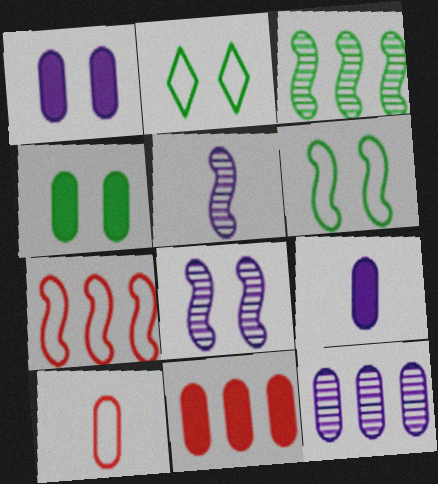[[2, 5, 11], 
[4, 9, 11], 
[4, 10, 12]]